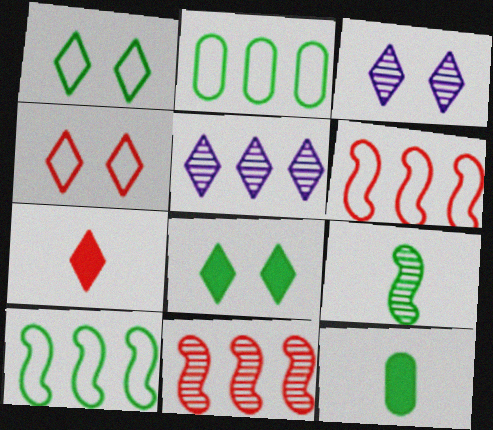[[1, 5, 7], 
[2, 8, 9], 
[3, 4, 8], 
[3, 6, 12]]